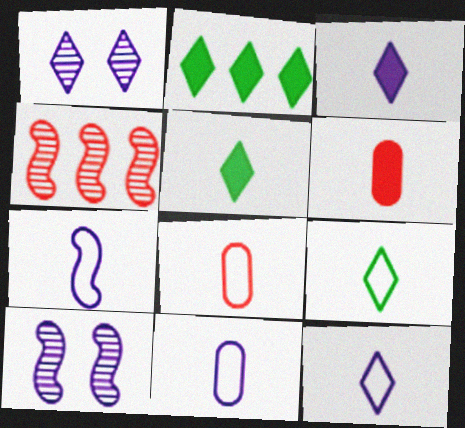[[2, 8, 10], 
[7, 8, 9], 
[7, 11, 12]]